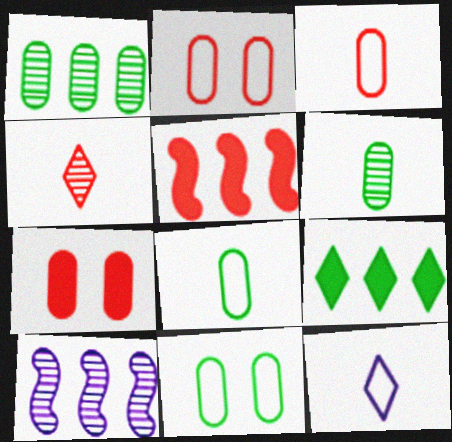[[2, 4, 5]]